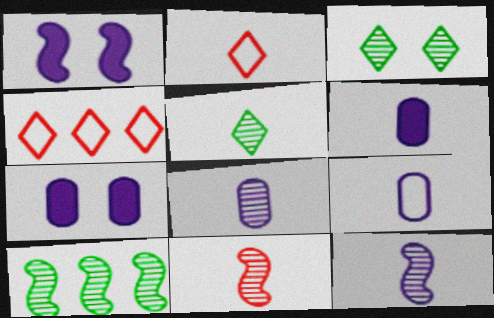[[2, 7, 10], 
[5, 8, 11], 
[6, 8, 9]]